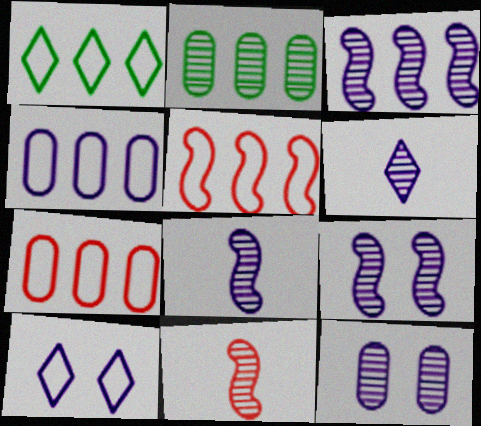[[1, 4, 5], 
[3, 6, 12], 
[3, 8, 9]]